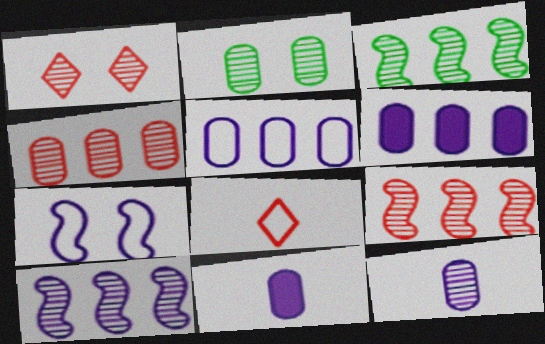[[1, 3, 12], 
[2, 4, 12], 
[3, 9, 10]]